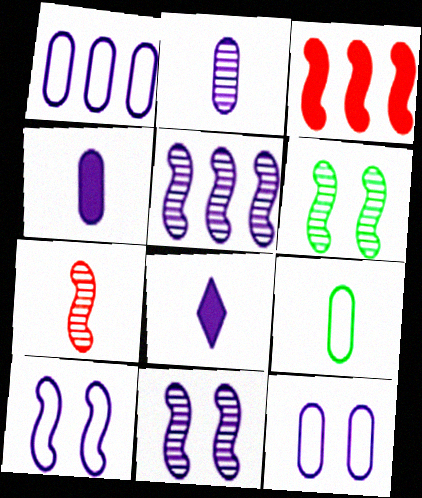[[1, 8, 11], 
[5, 6, 7], 
[5, 8, 12], 
[7, 8, 9]]